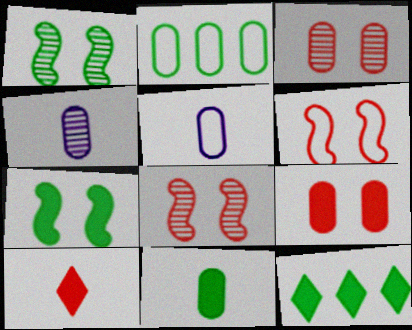[[2, 4, 9], 
[4, 6, 12], 
[5, 8, 12], 
[7, 11, 12]]